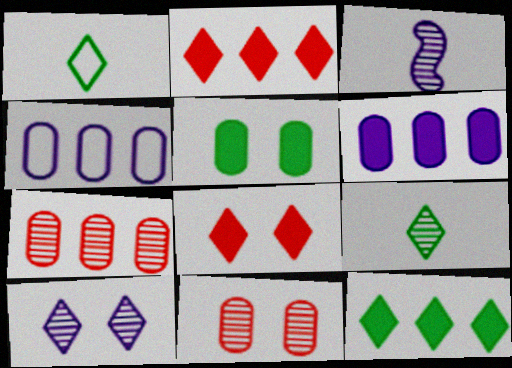[[1, 2, 10]]